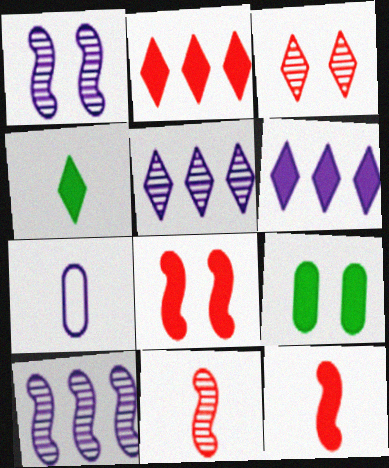[[1, 6, 7], 
[4, 7, 11], 
[6, 9, 12]]